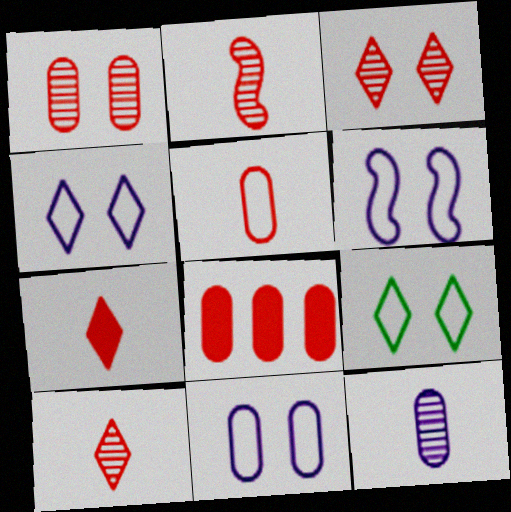[[1, 5, 8], 
[2, 5, 7], 
[4, 6, 11]]